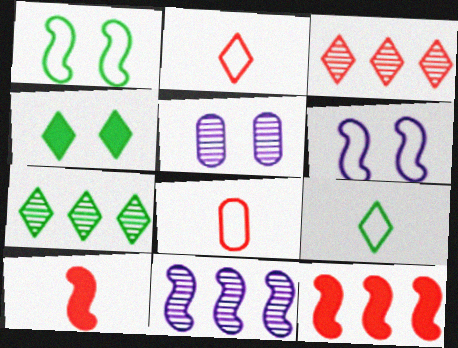[[1, 10, 11], 
[4, 7, 9], 
[4, 8, 11], 
[5, 9, 12]]